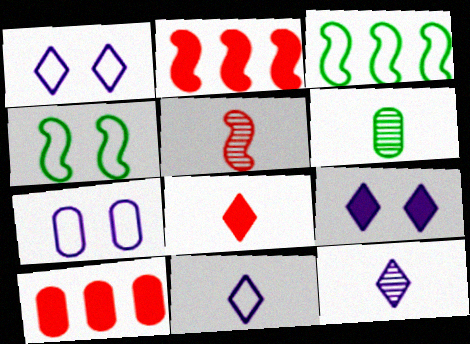[[1, 2, 6], 
[4, 10, 12], 
[5, 6, 12], 
[6, 7, 10]]